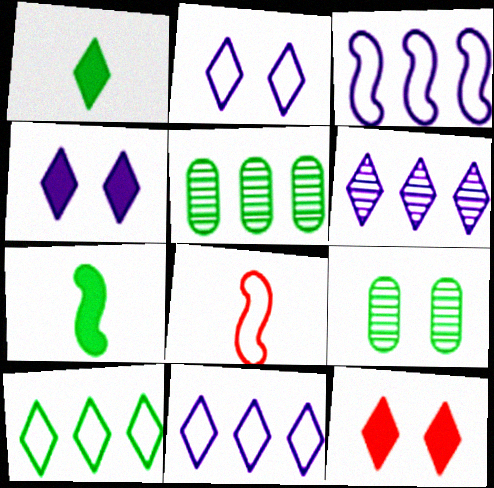[[4, 5, 8], 
[7, 9, 10]]